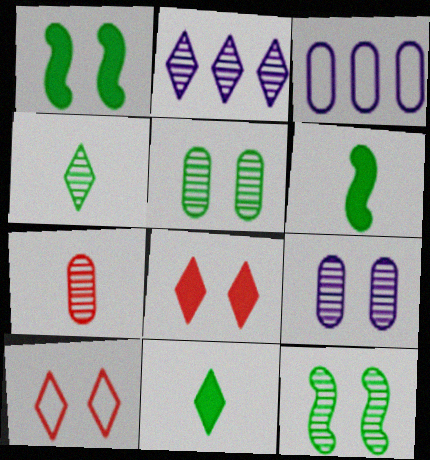[[1, 9, 10], 
[2, 7, 12], 
[2, 10, 11]]